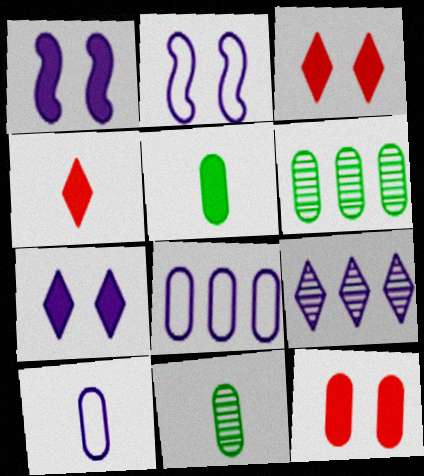[[1, 9, 10], 
[2, 4, 6], 
[6, 10, 12], 
[8, 11, 12]]